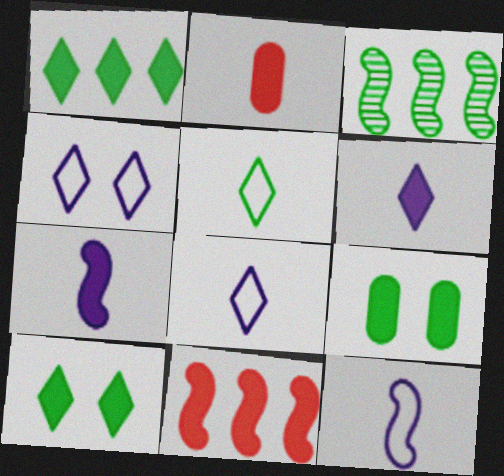[[2, 3, 4], 
[3, 5, 9], 
[6, 9, 11]]